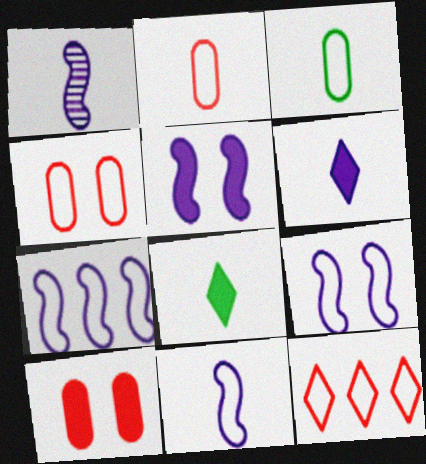[[1, 2, 8], 
[1, 5, 7], 
[3, 9, 12], 
[7, 9, 11]]